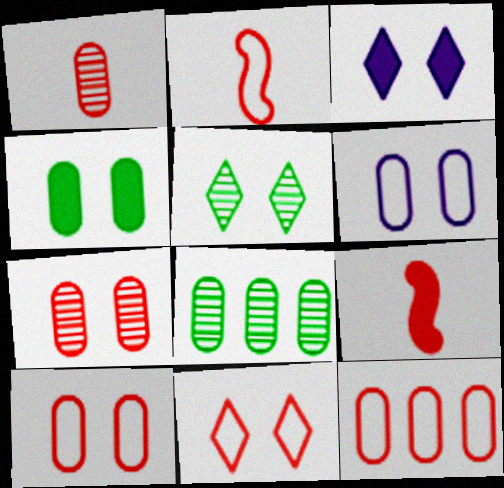[[2, 3, 8], 
[2, 11, 12], 
[3, 5, 11], 
[4, 6, 7]]